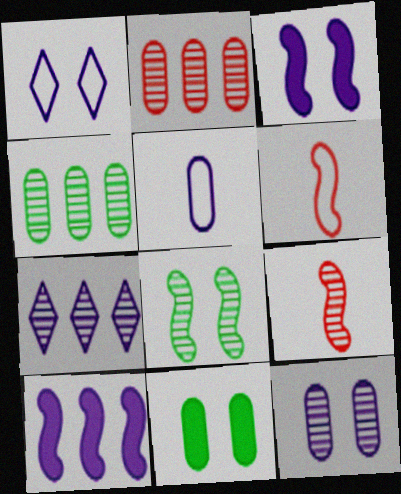[[1, 3, 12], 
[2, 5, 11], 
[3, 5, 7], 
[6, 7, 11], 
[6, 8, 10]]